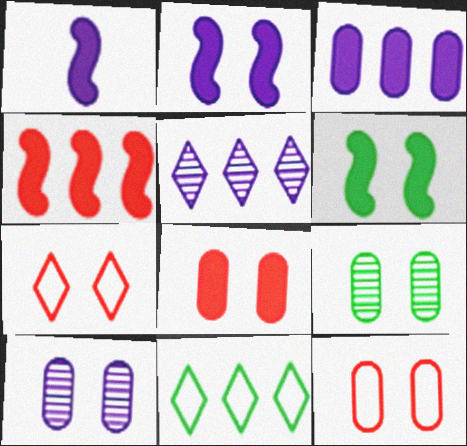[[1, 4, 6], 
[2, 7, 9], 
[6, 7, 10]]